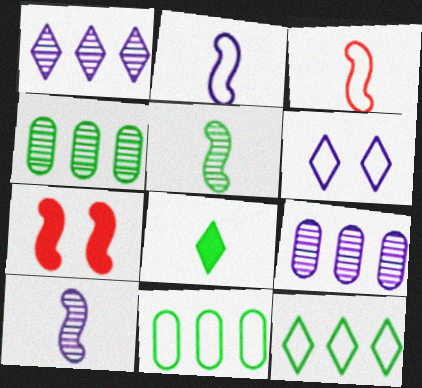[[3, 6, 11]]